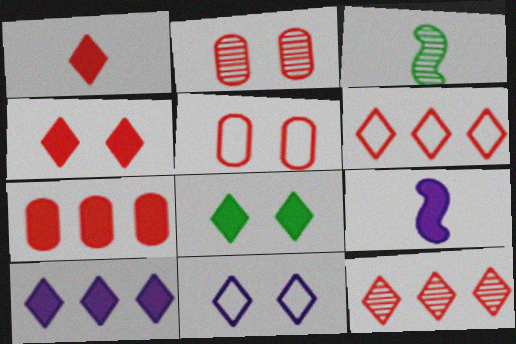[[1, 8, 10], 
[3, 5, 10], 
[3, 7, 11], 
[7, 8, 9]]